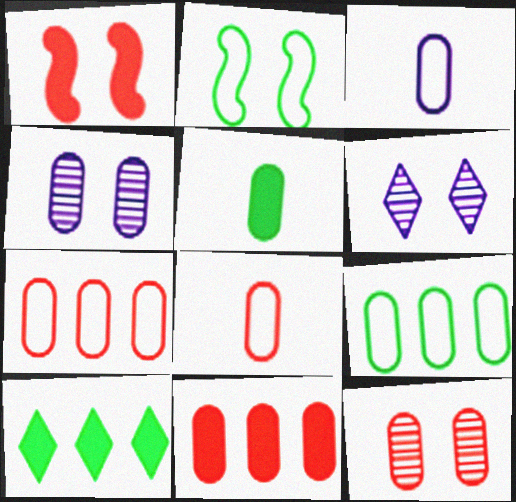[[4, 5, 7], 
[8, 11, 12]]